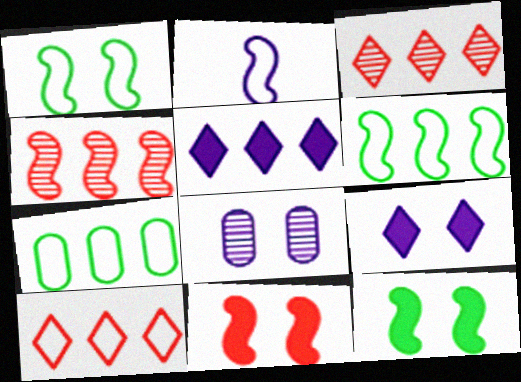[[2, 4, 12], 
[2, 5, 8], 
[4, 5, 7]]